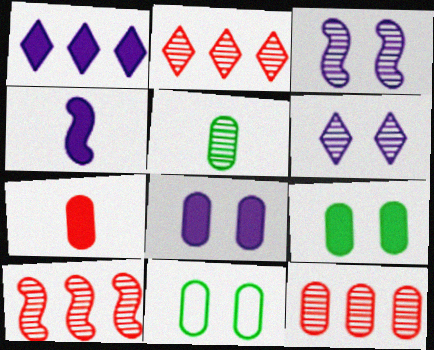[[1, 4, 8], 
[2, 3, 5], 
[2, 4, 11], 
[2, 10, 12], 
[5, 6, 10]]